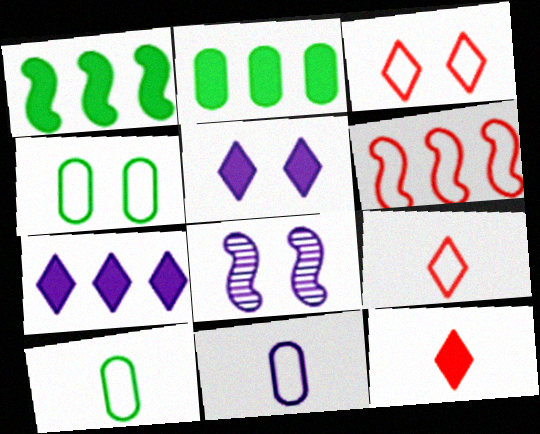[[2, 8, 9], 
[7, 8, 11]]